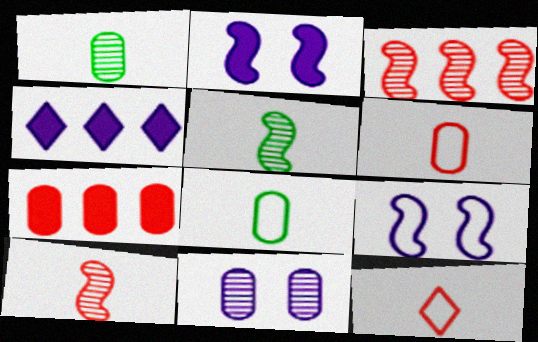[[7, 8, 11]]